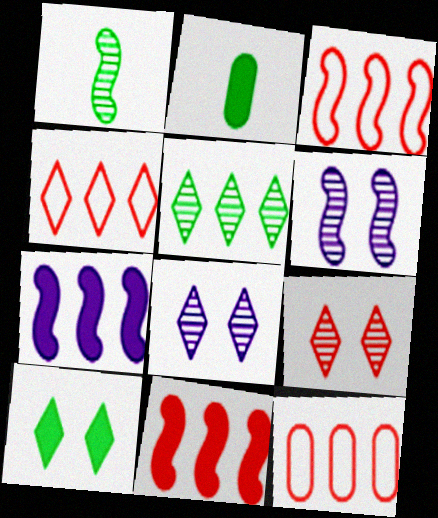[[2, 3, 8], 
[2, 4, 6], 
[3, 4, 12], 
[5, 7, 12]]